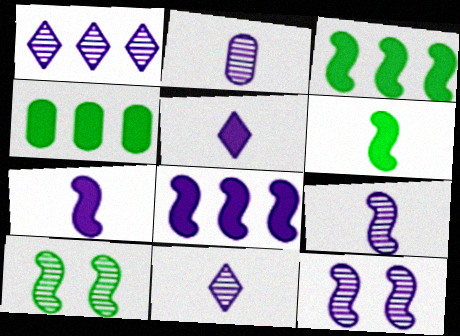[[1, 2, 12], 
[2, 9, 11]]